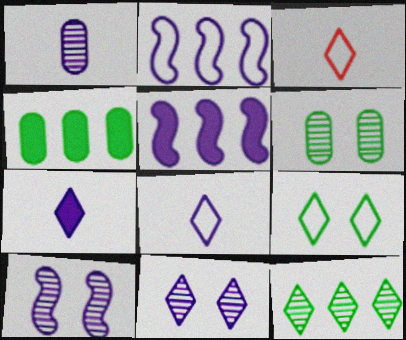[[3, 4, 10], 
[3, 5, 6]]